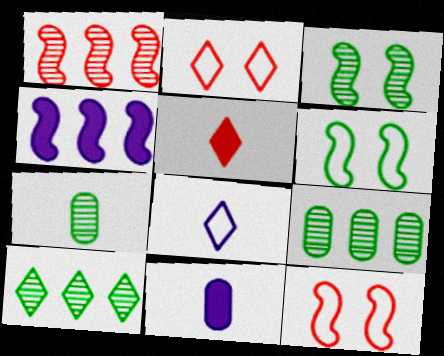[[2, 4, 7], 
[3, 7, 10], 
[10, 11, 12]]